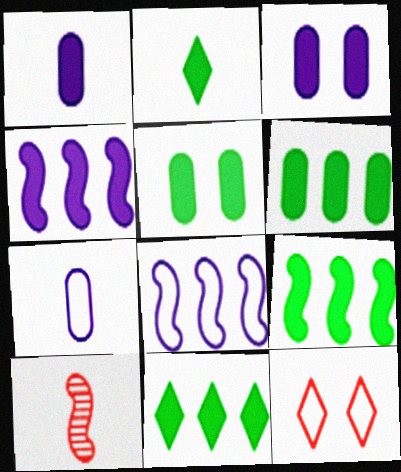[[2, 5, 9], 
[2, 7, 10], 
[6, 9, 11]]